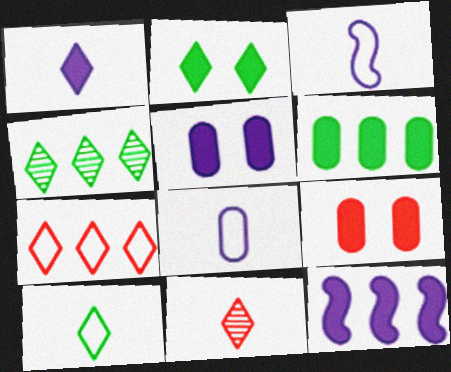[[1, 5, 12], 
[1, 10, 11], 
[2, 4, 10], 
[3, 4, 9]]